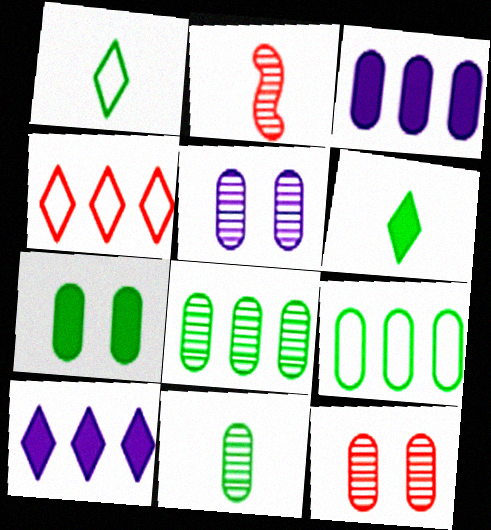[[7, 9, 11]]